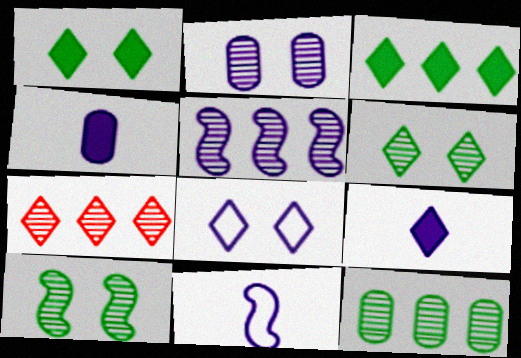[[4, 5, 8], 
[5, 7, 12]]